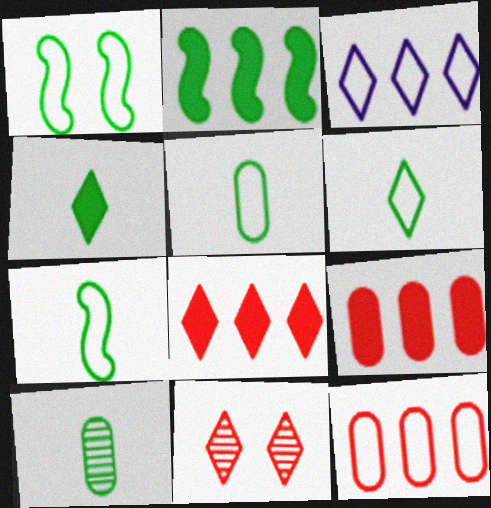[[3, 4, 11], 
[4, 7, 10], 
[5, 6, 7]]